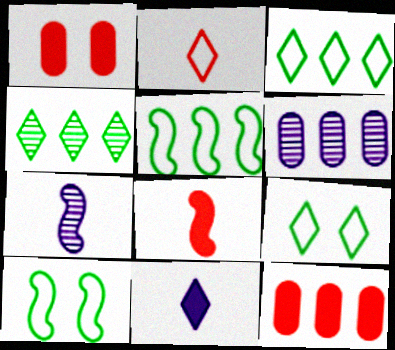[[1, 3, 7], 
[6, 8, 9], 
[7, 9, 12]]